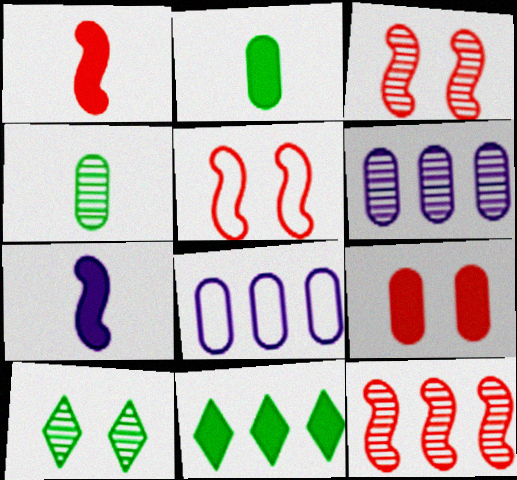[[1, 5, 12], 
[1, 8, 10], 
[4, 8, 9], 
[7, 9, 11], 
[8, 11, 12]]